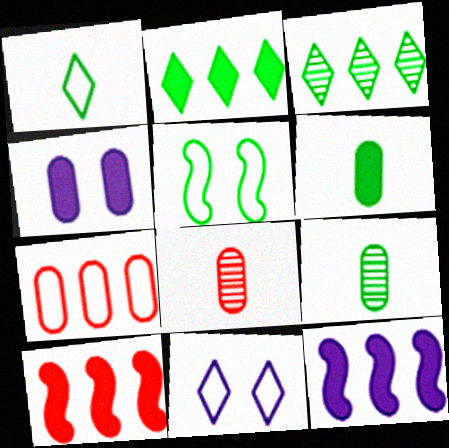[[2, 5, 9], 
[3, 5, 6], 
[3, 7, 12], 
[4, 7, 9], 
[9, 10, 11]]